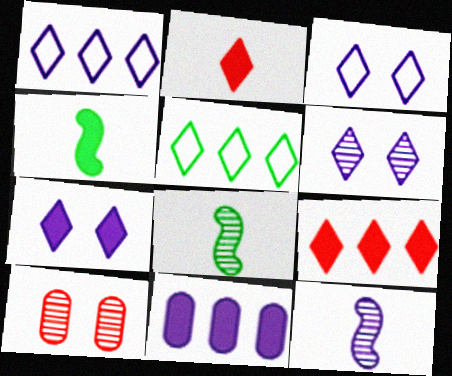[[1, 4, 10], 
[2, 5, 6], 
[3, 6, 7], 
[3, 11, 12]]